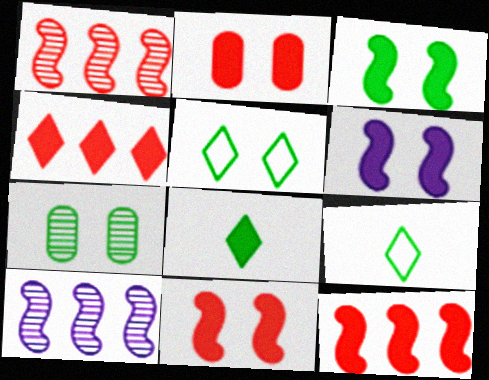[[2, 9, 10], 
[3, 5, 7], 
[3, 6, 11]]